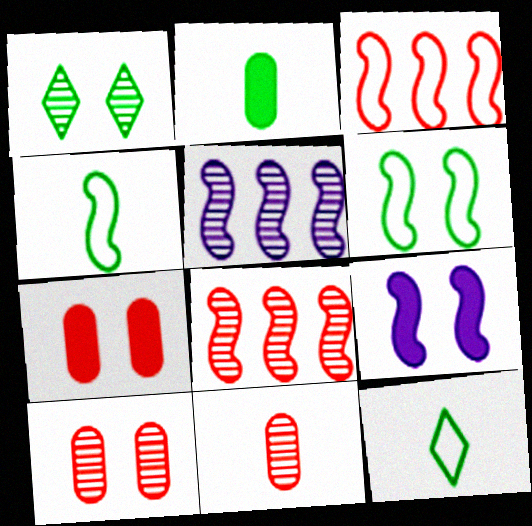[[1, 5, 11], 
[4, 8, 9], 
[5, 7, 12]]